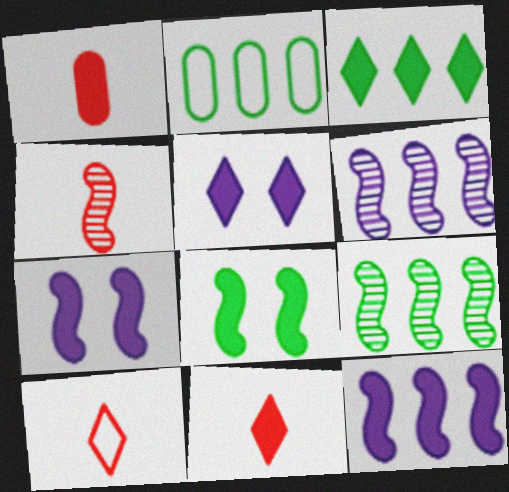[[1, 3, 7], 
[1, 4, 10], 
[2, 3, 9], 
[2, 4, 5], 
[3, 5, 11]]